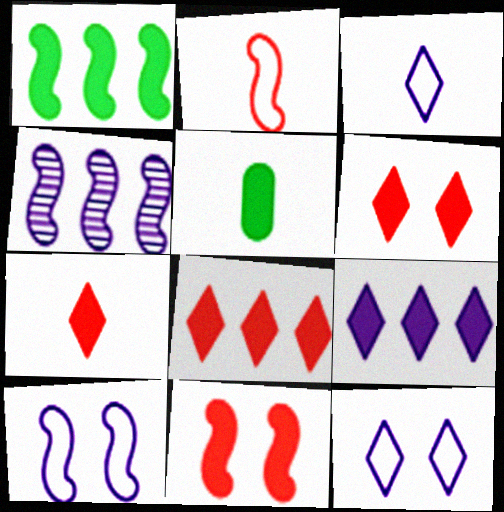[[5, 9, 11], 
[6, 7, 8]]